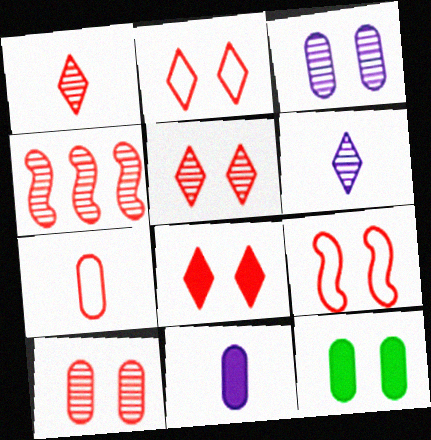[[1, 4, 10], 
[2, 5, 8], 
[4, 7, 8], 
[8, 9, 10]]